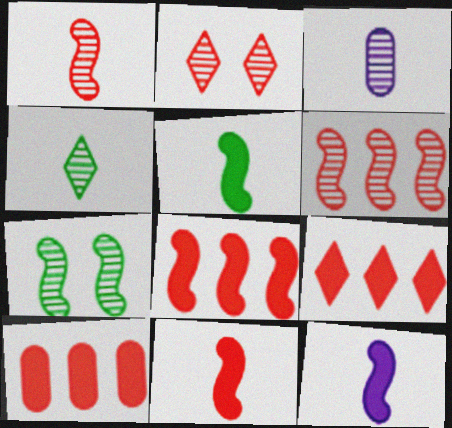[[1, 3, 4], 
[5, 11, 12], 
[8, 9, 10]]